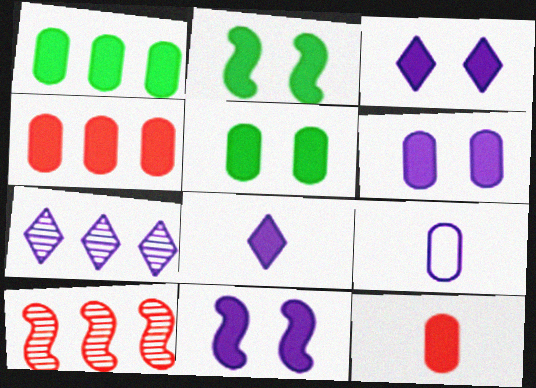[[1, 6, 12], 
[2, 4, 8], 
[3, 6, 11], 
[7, 9, 11]]